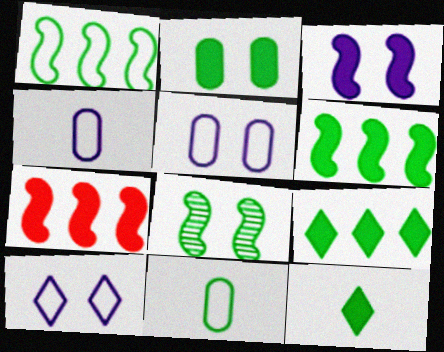[[2, 6, 12], 
[8, 9, 11]]